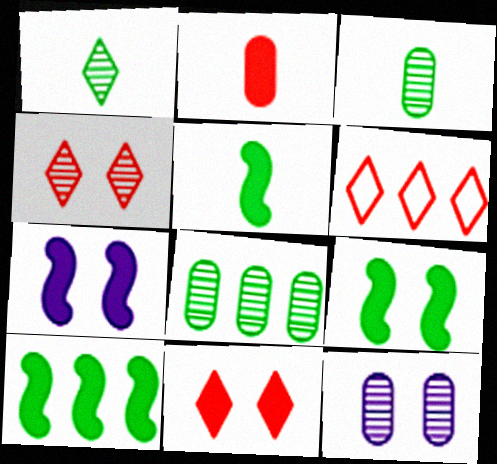[[3, 6, 7], 
[5, 6, 12], 
[5, 9, 10]]